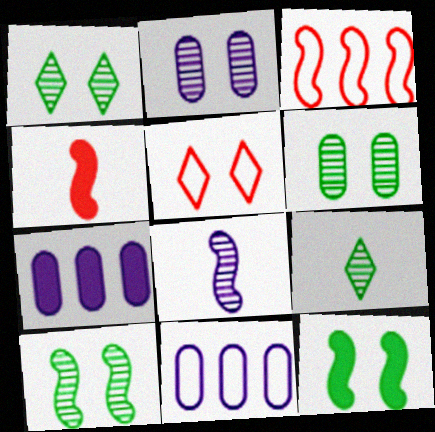[[1, 4, 11], 
[1, 6, 10], 
[2, 5, 12], 
[3, 8, 12]]